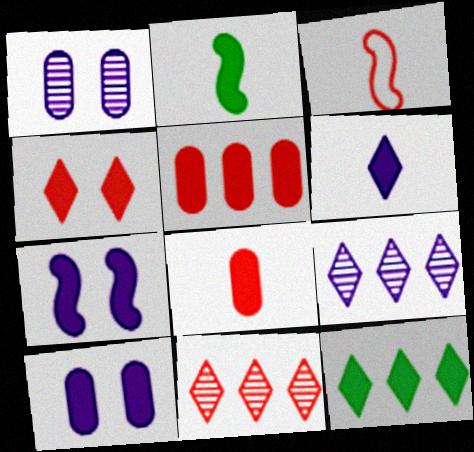[[1, 3, 12], 
[2, 6, 8], 
[4, 6, 12], 
[7, 8, 12]]